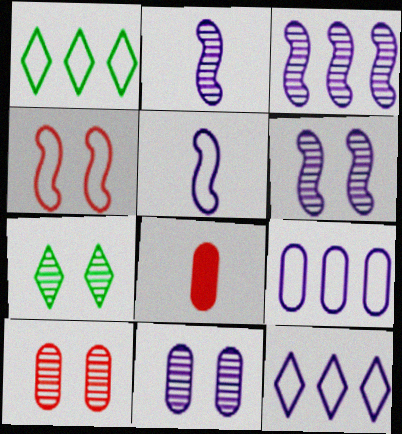[[1, 6, 8], 
[2, 3, 6], 
[6, 7, 10]]